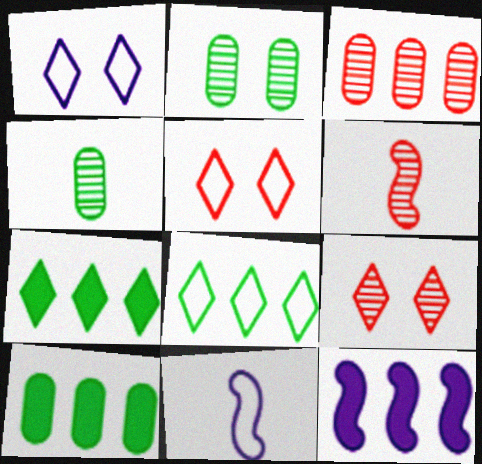[[1, 6, 10], 
[3, 6, 9], 
[3, 8, 12], 
[4, 5, 12], 
[9, 10, 11]]